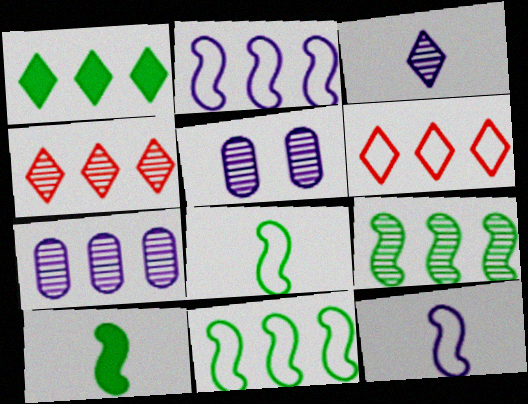[[4, 7, 9], 
[5, 6, 10]]